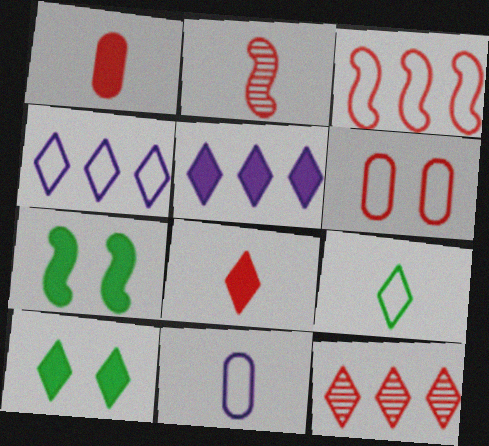[[1, 5, 7], 
[5, 8, 10], 
[7, 11, 12]]